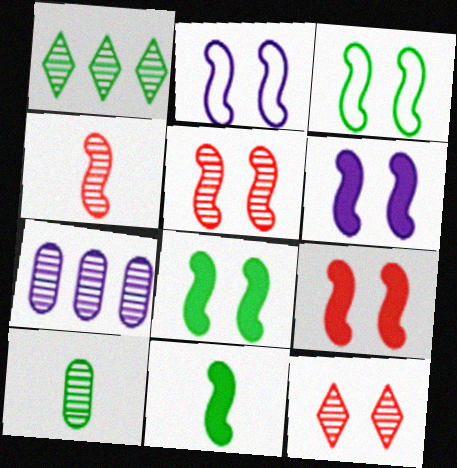[[2, 5, 8], 
[3, 5, 6], 
[6, 8, 9]]